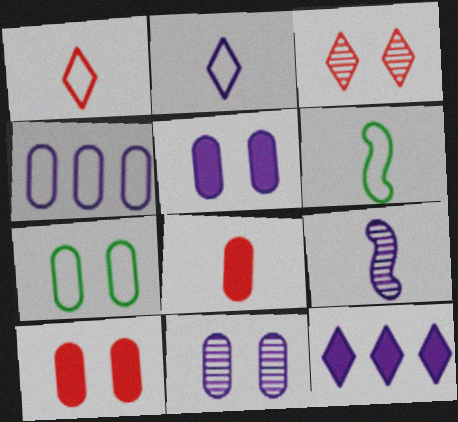[[7, 10, 11]]